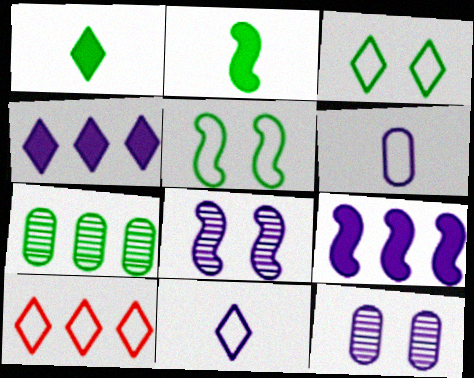[[1, 5, 7], 
[2, 3, 7], 
[2, 10, 12], 
[3, 10, 11], 
[4, 6, 8], 
[5, 6, 10], 
[7, 9, 10], 
[9, 11, 12]]